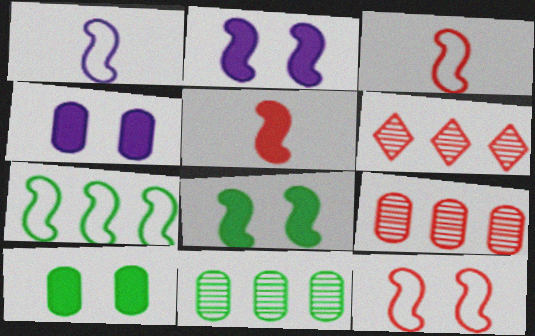[[1, 6, 10], 
[1, 7, 12]]